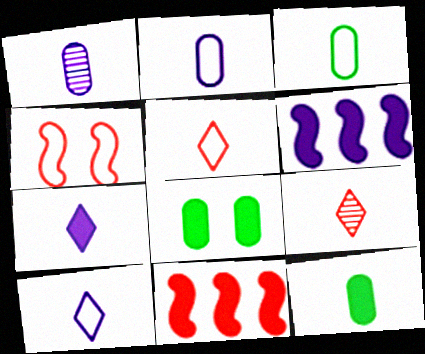[[7, 8, 11]]